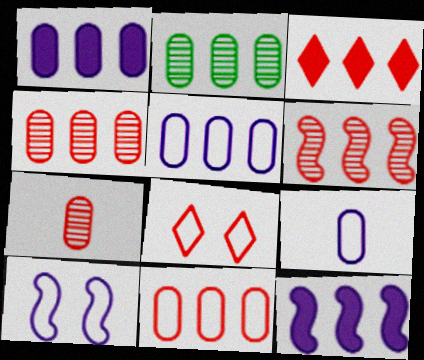[[1, 2, 11], 
[3, 6, 11]]